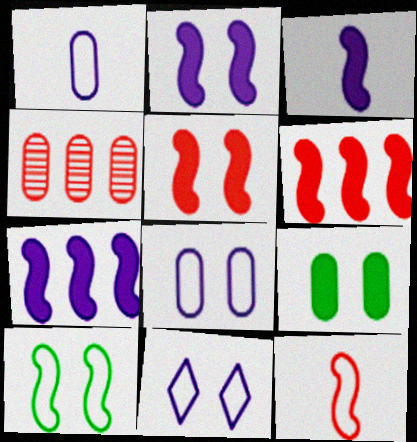[[1, 4, 9], 
[2, 3, 7]]